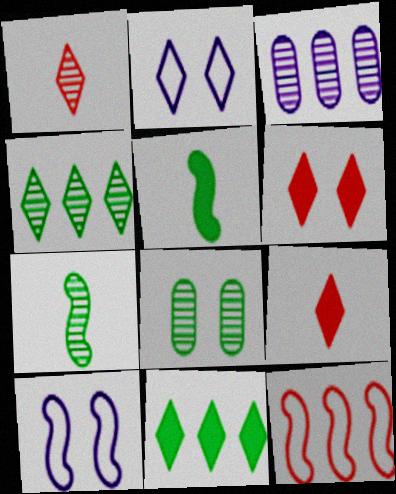[[1, 2, 11], 
[2, 4, 9], 
[3, 11, 12], 
[4, 7, 8], 
[6, 8, 10]]